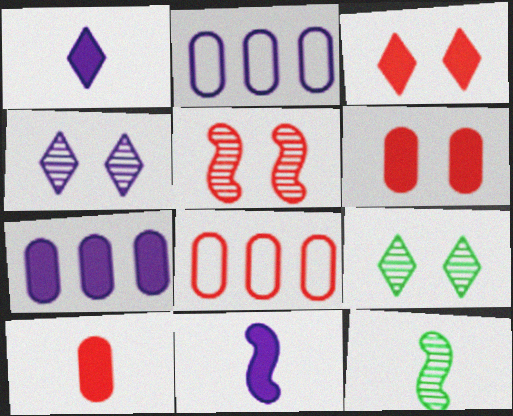[[2, 3, 12], 
[2, 4, 11], 
[8, 9, 11]]